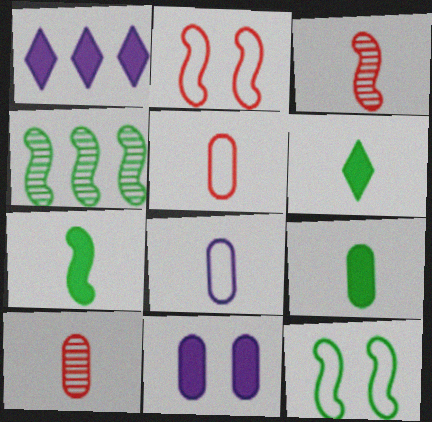[[1, 10, 12], 
[3, 6, 8], 
[4, 7, 12], 
[6, 7, 9], 
[8, 9, 10]]